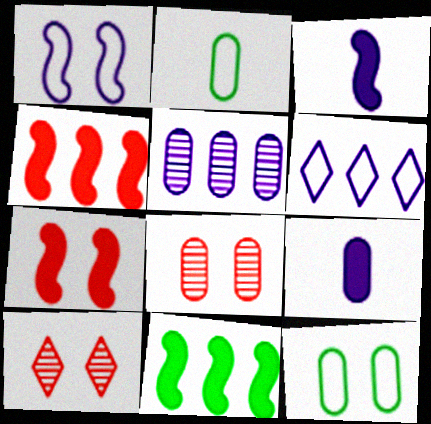[[3, 7, 11]]